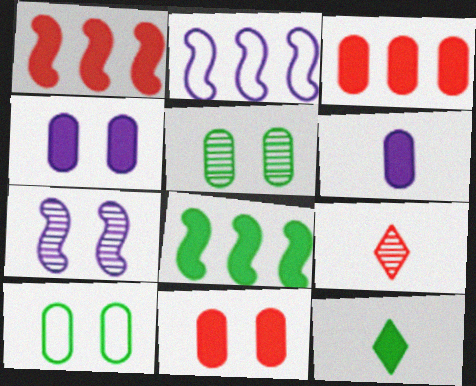[[1, 4, 12]]